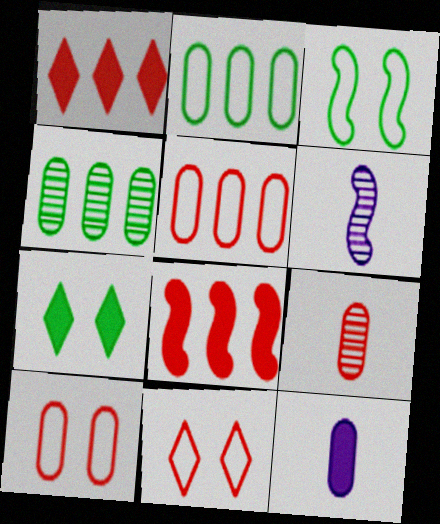[[3, 6, 8], 
[4, 10, 12], 
[5, 6, 7], 
[7, 8, 12], 
[8, 9, 11]]